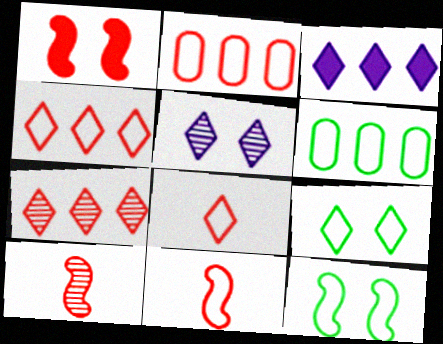[]